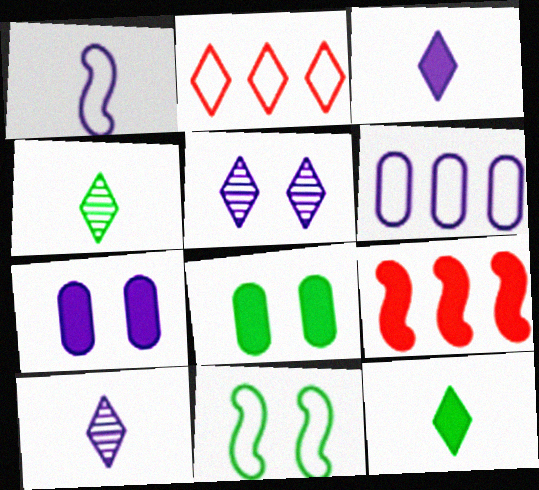[[2, 5, 12], 
[3, 8, 9], 
[7, 9, 12]]